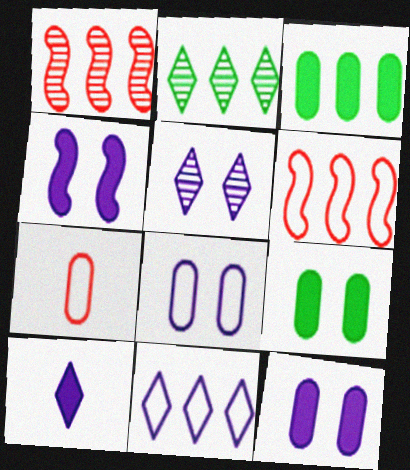[[1, 3, 11], 
[2, 4, 7], 
[4, 5, 8], 
[5, 10, 11]]